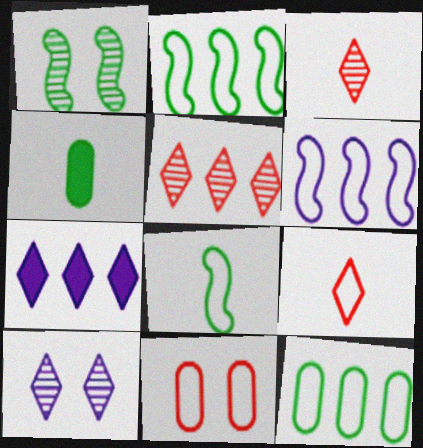[]